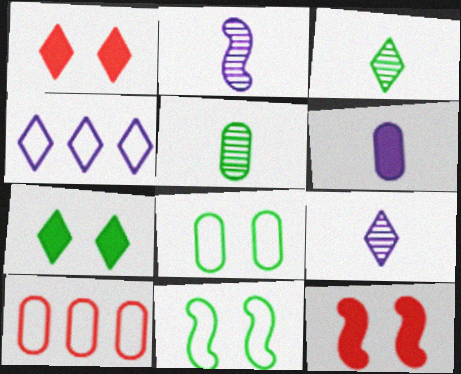[[1, 3, 4], 
[2, 7, 10], 
[4, 5, 12]]